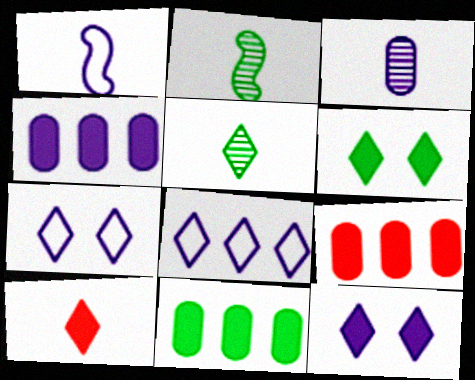[[2, 7, 9], 
[4, 9, 11]]